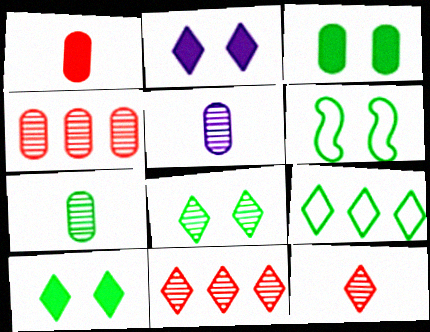[[2, 9, 12], 
[3, 6, 8]]